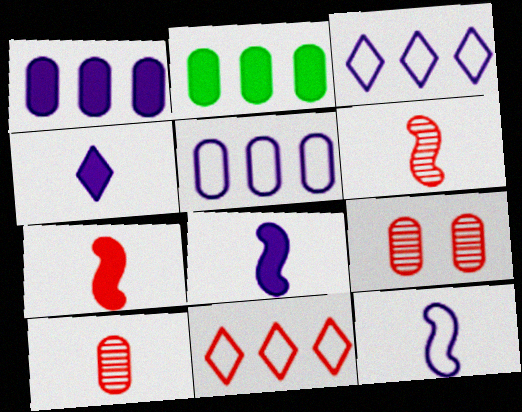[[7, 9, 11]]